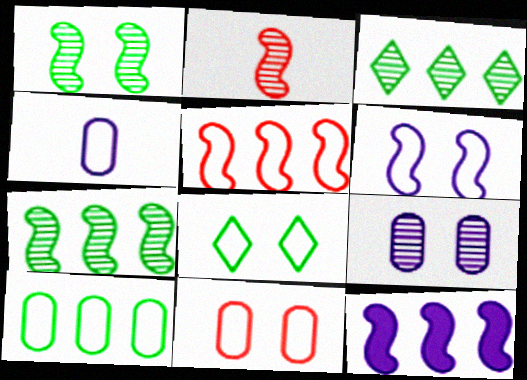[[2, 3, 9], 
[4, 5, 8], 
[4, 10, 11], 
[5, 7, 12], 
[6, 8, 11]]